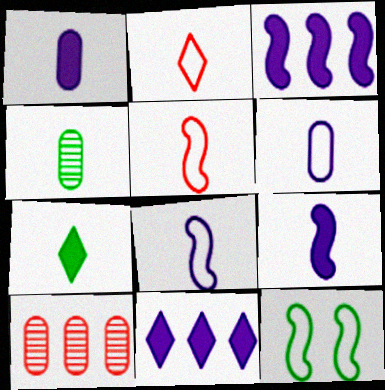[[2, 4, 9]]